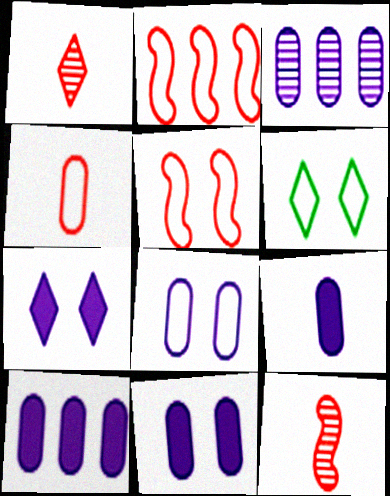[[3, 8, 9], 
[5, 6, 8], 
[6, 10, 12], 
[9, 10, 11]]